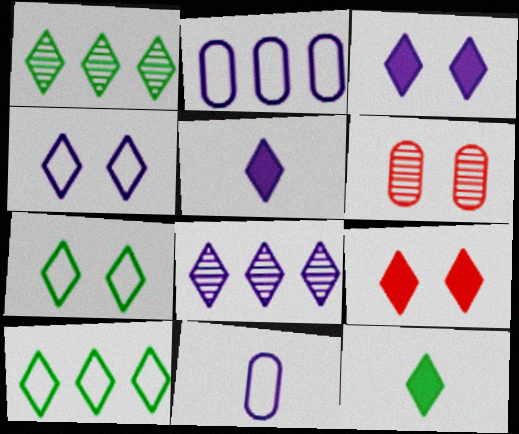[[1, 7, 12], 
[4, 5, 8]]